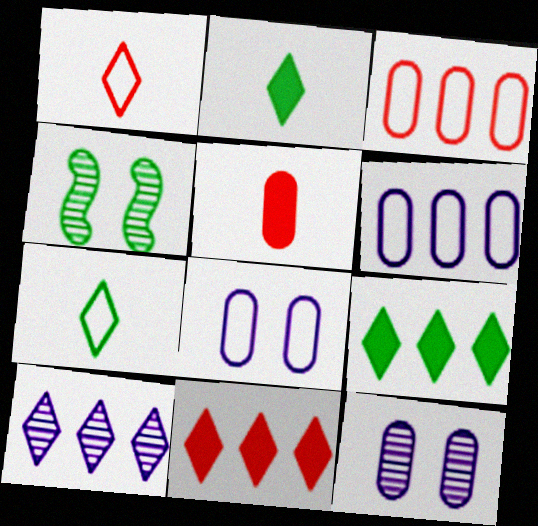[]